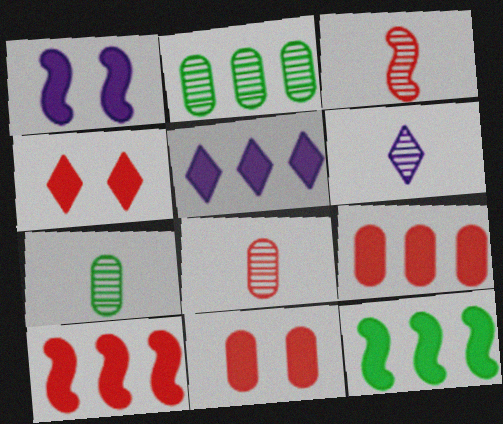[[3, 6, 7], 
[5, 9, 12]]